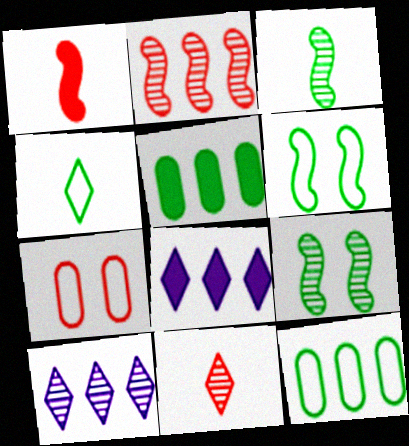[[2, 8, 12], 
[3, 7, 8], 
[4, 5, 9], 
[4, 6, 12]]